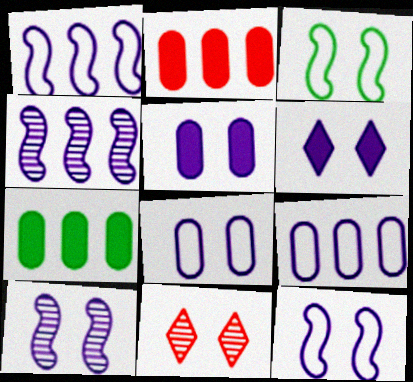[[3, 5, 11], 
[6, 8, 10]]